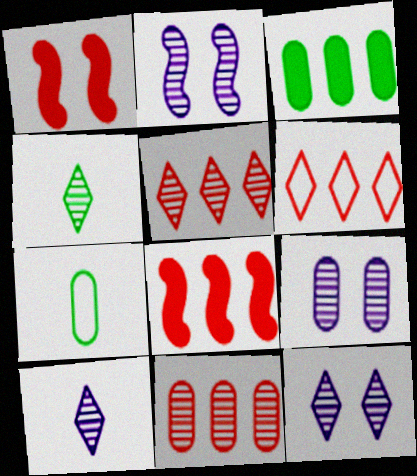[[2, 4, 11], 
[2, 9, 12], 
[4, 5, 12], 
[6, 8, 11], 
[7, 8, 12]]